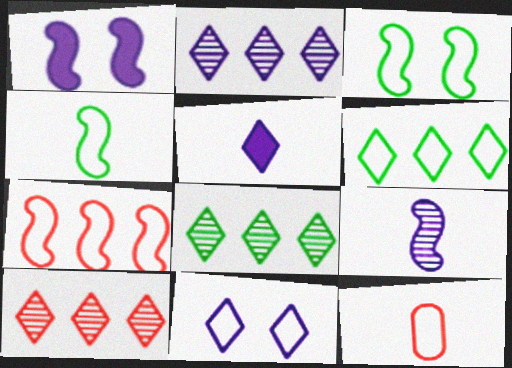[[1, 8, 12], 
[2, 5, 11], 
[2, 8, 10]]